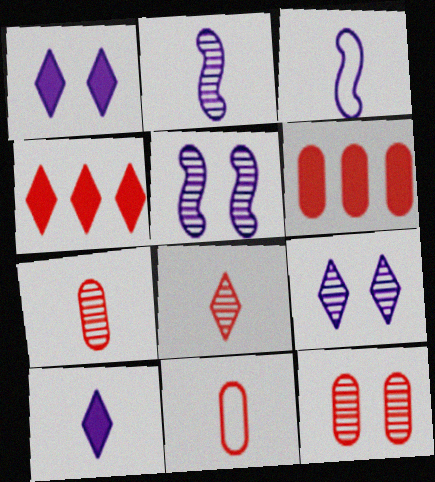[[6, 11, 12]]